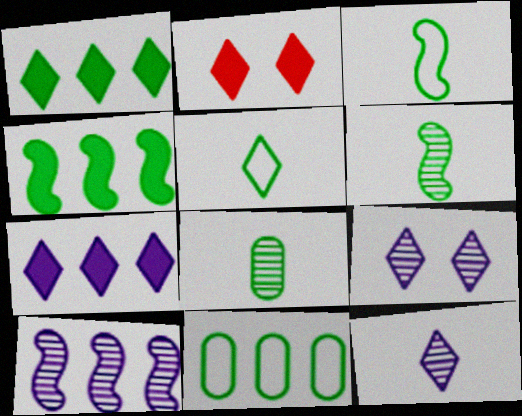[]